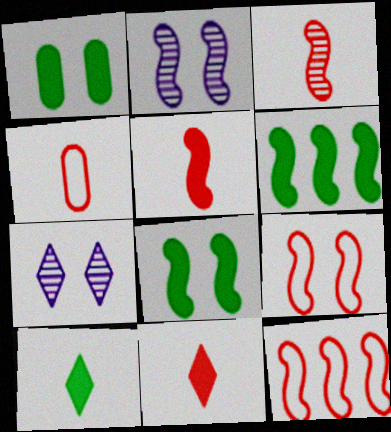[[1, 6, 10], 
[1, 7, 9], 
[2, 8, 9], 
[3, 4, 11], 
[4, 6, 7]]